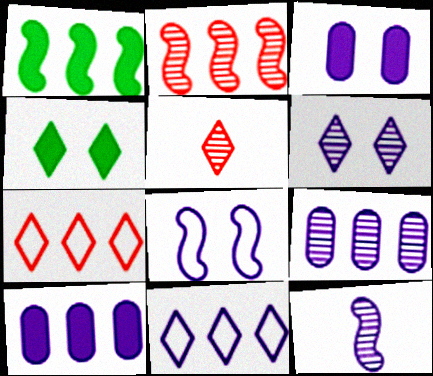[[1, 7, 9], 
[3, 6, 8], 
[3, 11, 12], 
[4, 5, 11], 
[6, 9, 12]]